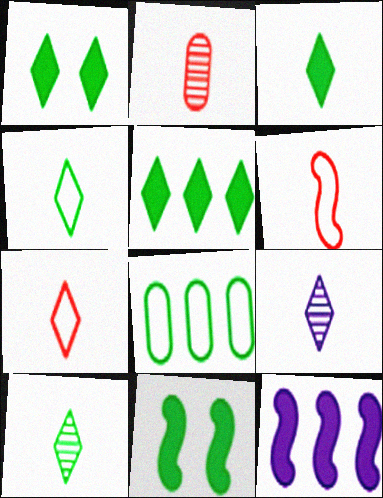[[1, 3, 5], 
[3, 4, 10], 
[3, 7, 9], 
[8, 10, 11]]